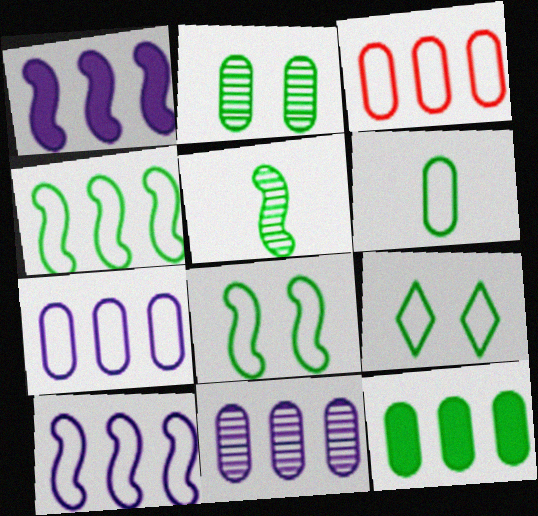[[2, 6, 12], 
[3, 11, 12], 
[4, 6, 9], 
[5, 9, 12]]